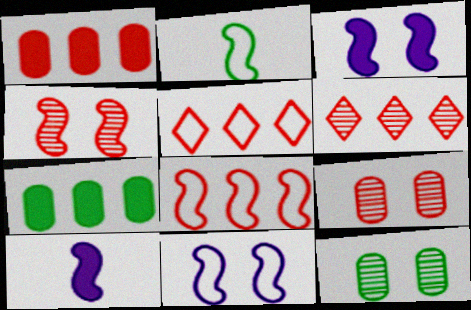[[1, 6, 8], 
[2, 8, 11], 
[5, 10, 12]]